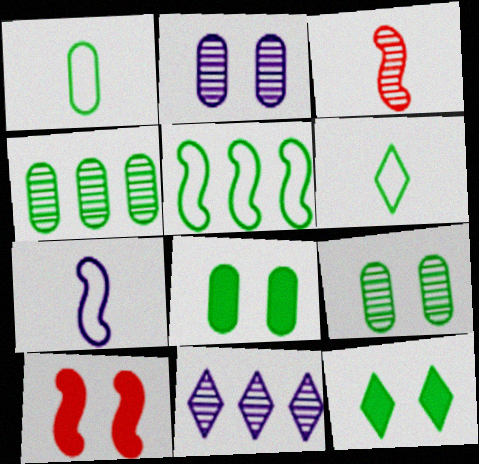[[1, 4, 8], 
[1, 10, 11], 
[3, 9, 11]]